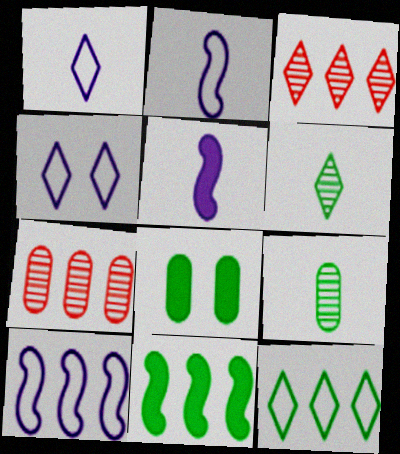[[2, 3, 8]]